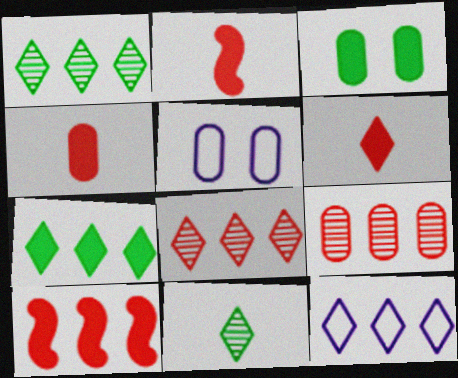[[1, 2, 5], 
[2, 4, 6], 
[5, 10, 11], 
[7, 8, 12]]